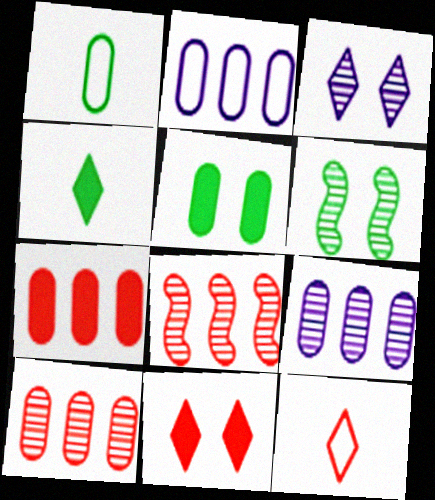[]